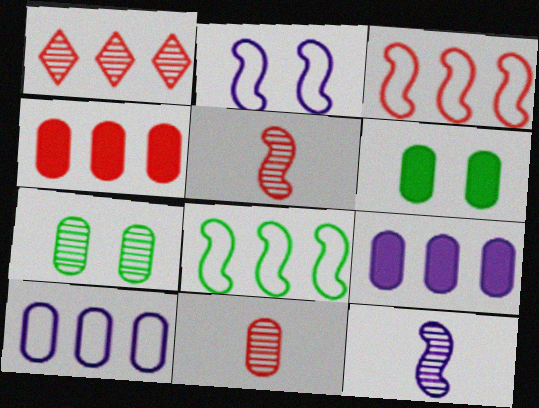[[1, 3, 4], 
[1, 7, 12], 
[1, 8, 9], 
[6, 10, 11]]